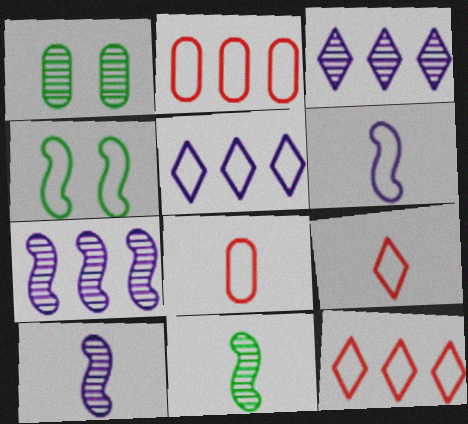[[4, 5, 8]]